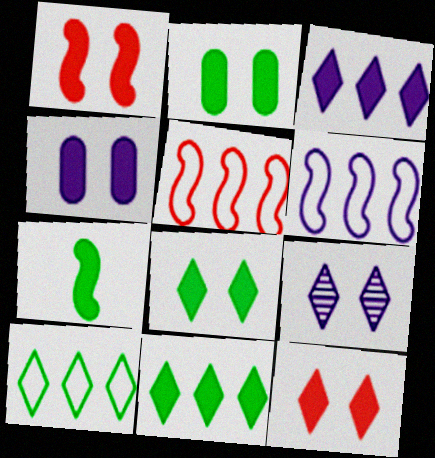[[1, 4, 8], 
[2, 7, 11]]